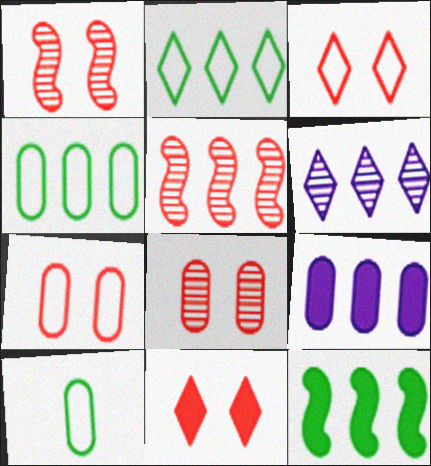[[1, 7, 11], 
[2, 5, 9], 
[8, 9, 10]]